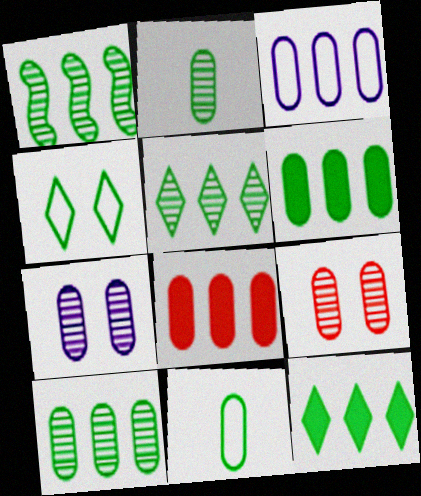[[1, 5, 10], 
[3, 8, 10], 
[7, 8, 11]]